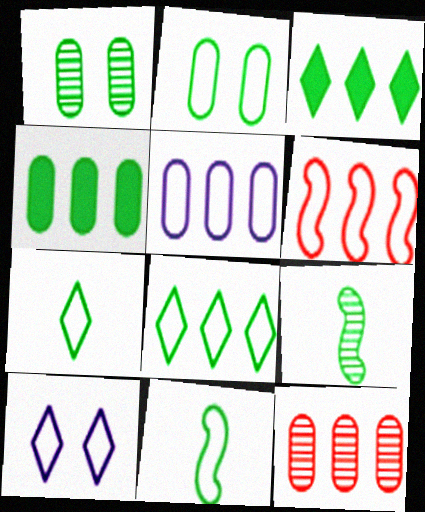[[1, 3, 11], 
[2, 3, 9], 
[2, 8, 11], 
[4, 5, 12], 
[5, 6, 8]]